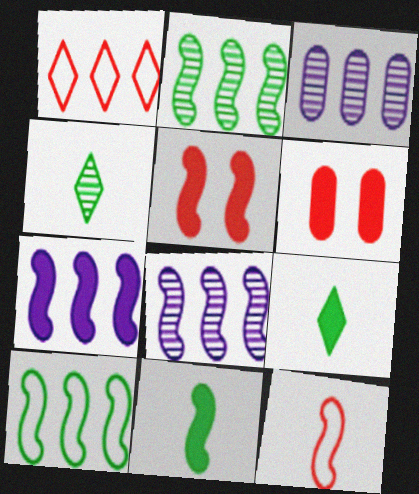[[5, 7, 11], 
[6, 7, 9]]